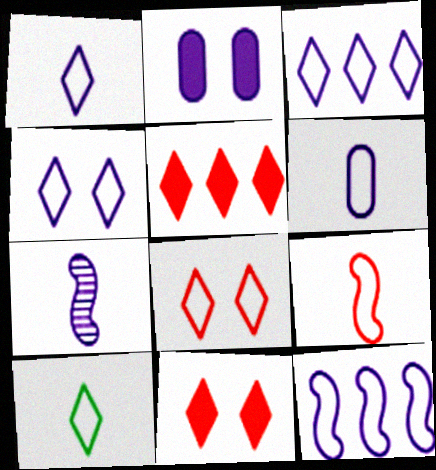[[1, 3, 4], 
[2, 3, 7], 
[3, 8, 10], 
[4, 6, 12], 
[6, 9, 10]]